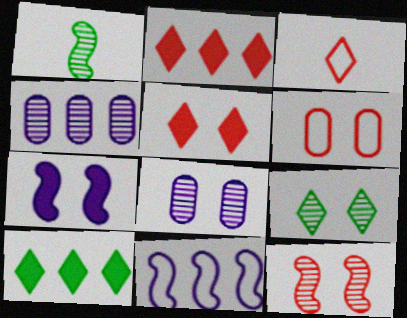[[5, 6, 12], 
[6, 7, 9], 
[8, 9, 12]]